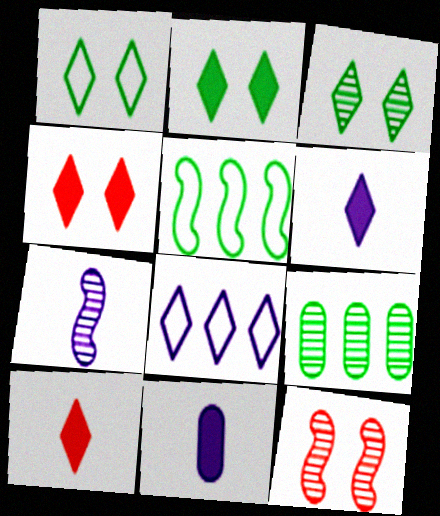[[1, 2, 3], 
[3, 8, 10]]